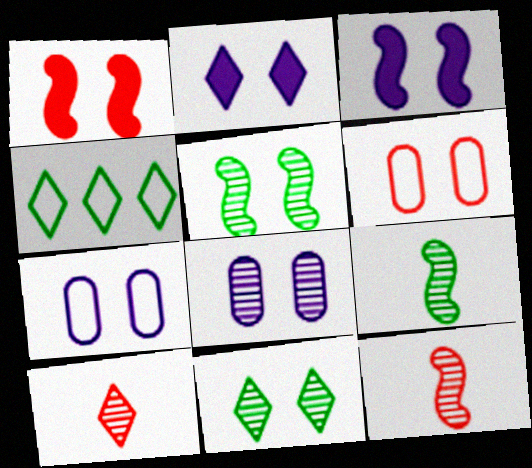[[1, 7, 11], 
[2, 4, 10], 
[2, 5, 6], 
[3, 6, 11]]